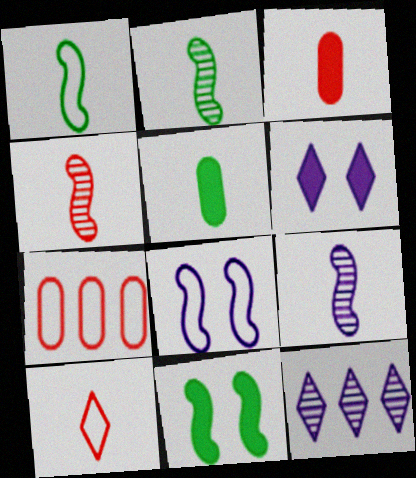[[2, 4, 9], 
[2, 6, 7], 
[3, 4, 10], 
[5, 9, 10]]